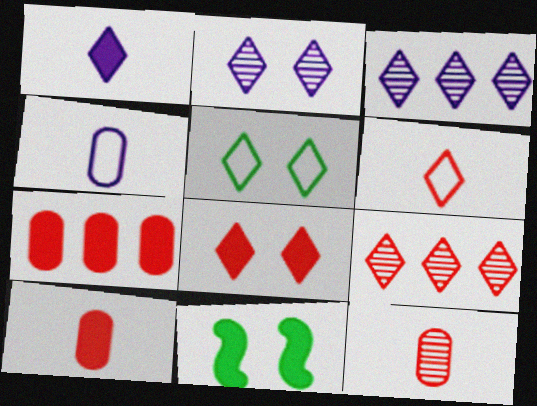[[1, 5, 9], 
[1, 7, 11], 
[2, 5, 8], 
[4, 9, 11], 
[6, 8, 9]]